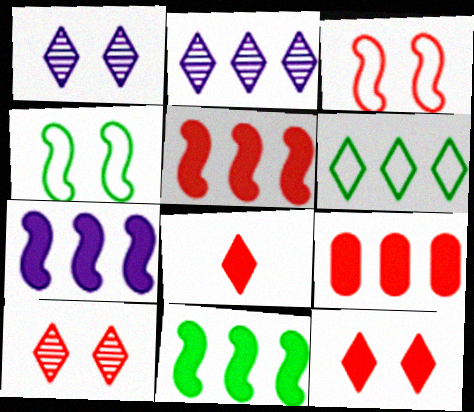[[1, 6, 8], 
[5, 7, 11]]